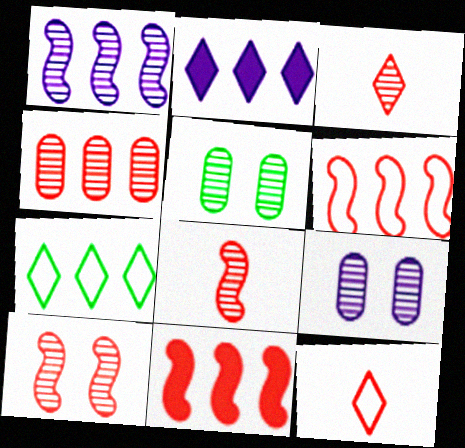[[1, 3, 5], 
[3, 4, 10]]